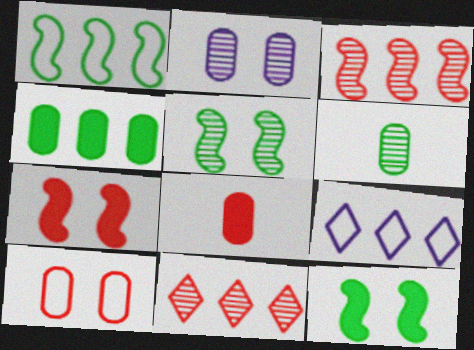[[3, 4, 9], 
[5, 8, 9], 
[6, 7, 9]]